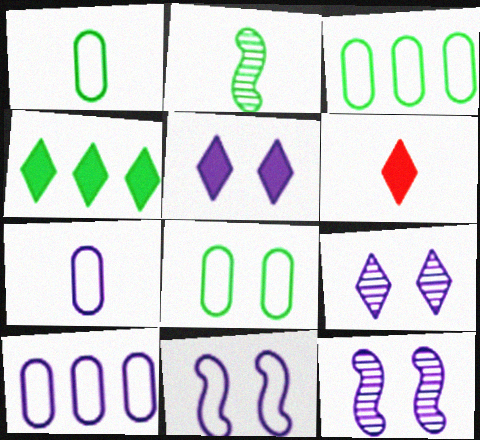[[1, 3, 8], 
[2, 4, 8], 
[2, 6, 7], 
[3, 6, 12], 
[4, 5, 6]]